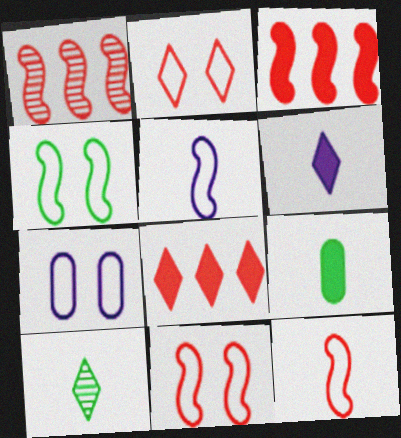[[2, 4, 7], 
[3, 7, 10]]